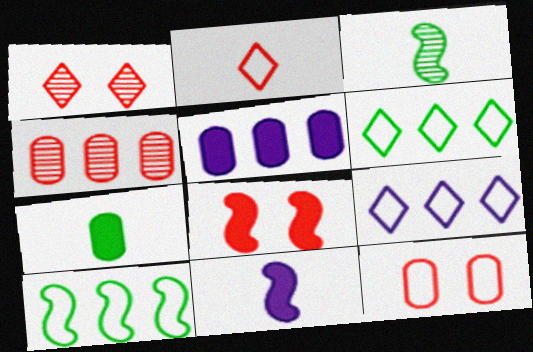[[1, 8, 12], 
[2, 4, 8]]